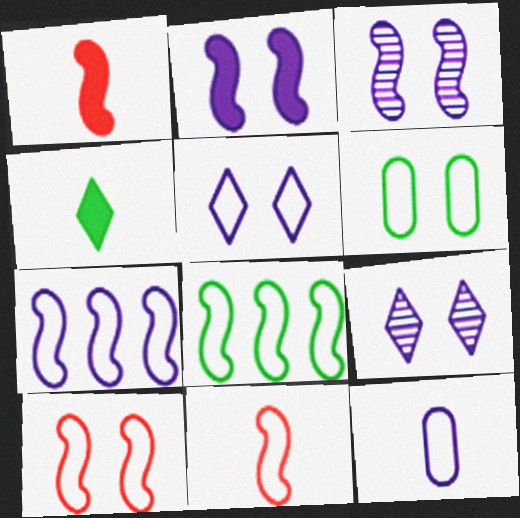[[1, 3, 8], 
[5, 6, 10], 
[5, 7, 12]]